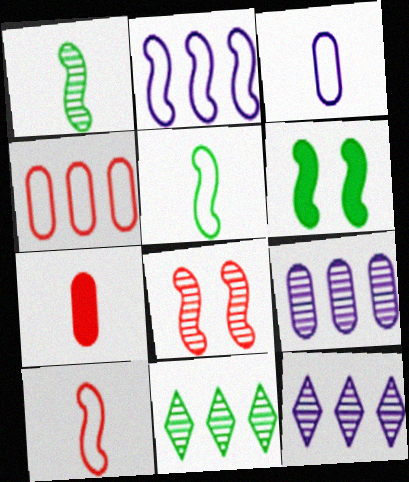[]